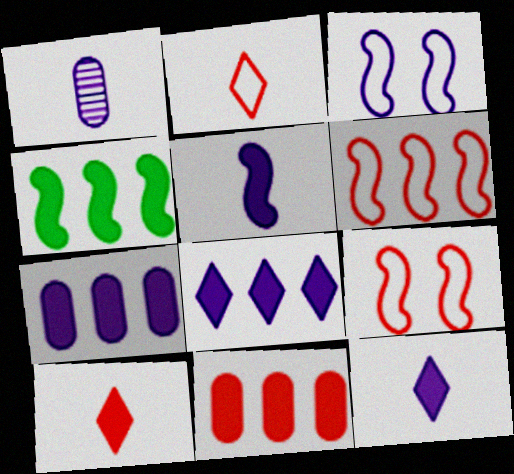[[1, 3, 8], 
[4, 8, 11]]